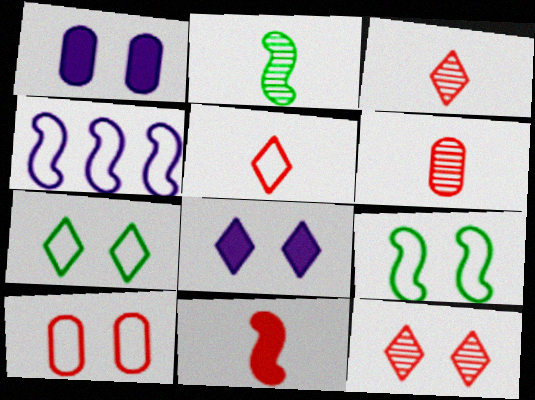[[1, 9, 12], 
[5, 6, 11], 
[7, 8, 12]]